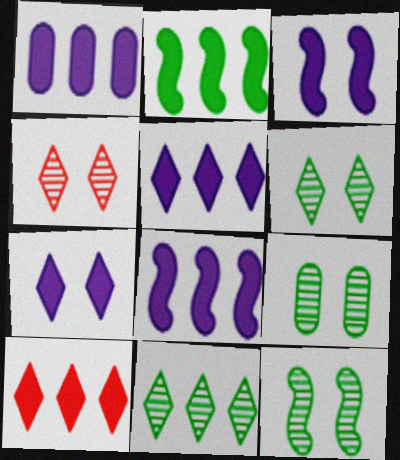[[1, 2, 10], 
[1, 5, 8], 
[6, 9, 12]]